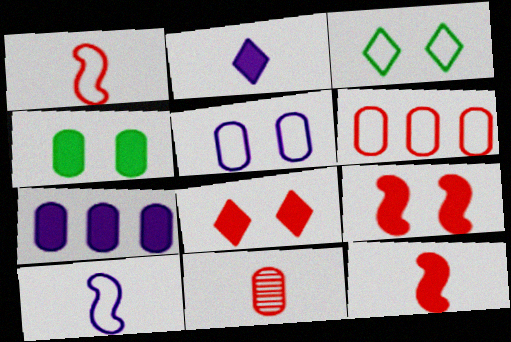[[3, 6, 10]]